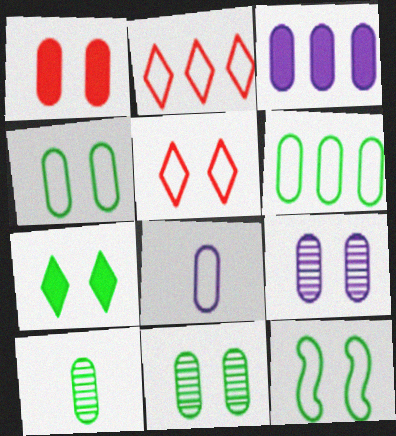[[1, 4, 9], 
[2, 8, 12], 
[3, 8, 9], 
[7, 11, 12]]